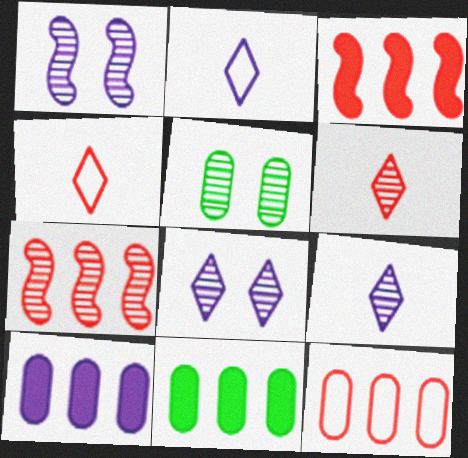[[1, 2, 10], 
[1, 4, 11], 
[2, 3, 5], 
[5, 7, 9]]